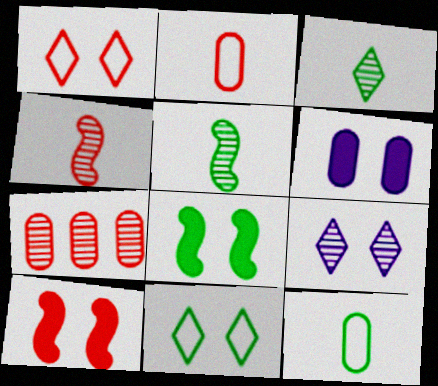[[5, 7, 9], 
[6, 7, 12]]